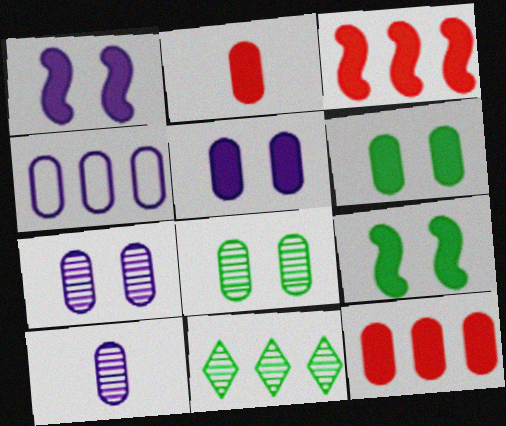[[2, 4, 8], 
[3, 4, 11], 
[4, 5, 10]]